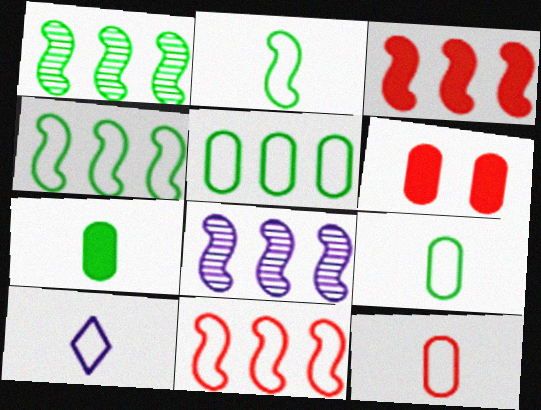[[1, 6, 10], 
[2, 10, 12], 
[3, 4, 8]]